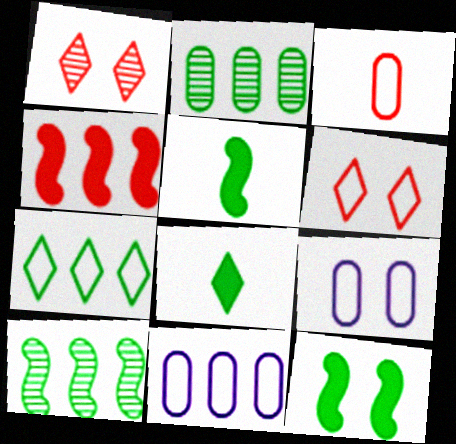[[1, 3, 4], 
[1, 5, 11], 
[1, 9, 12]]